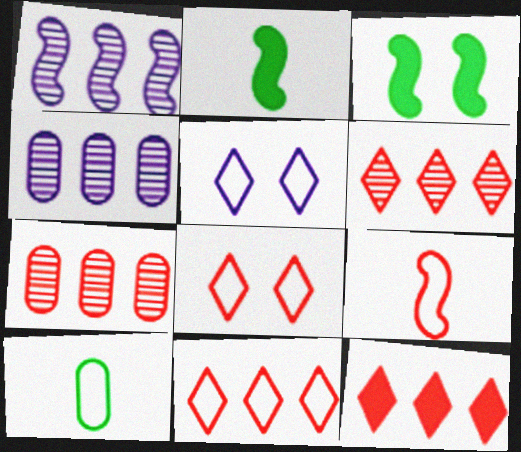[[1, 3, 9], 
[2, 4, 8], 
[2, 5, 7], 
[6, 11, 12]]